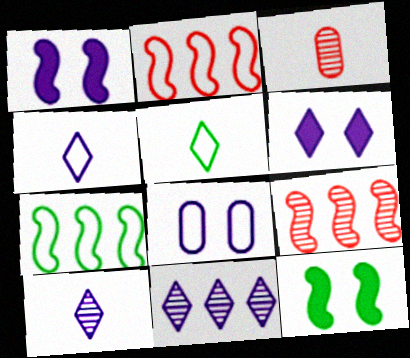[[2, 5, 8], 
[3, 6, 7], 
[4, 6, 11]]